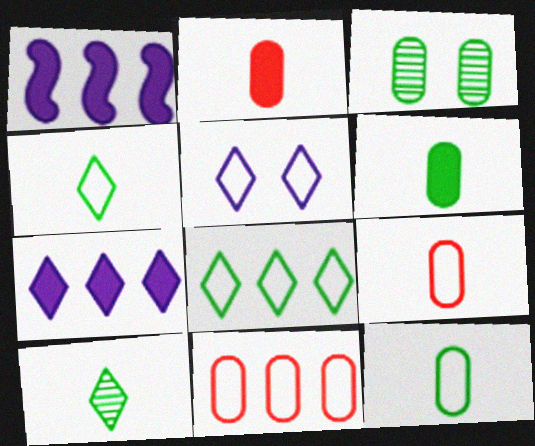[]